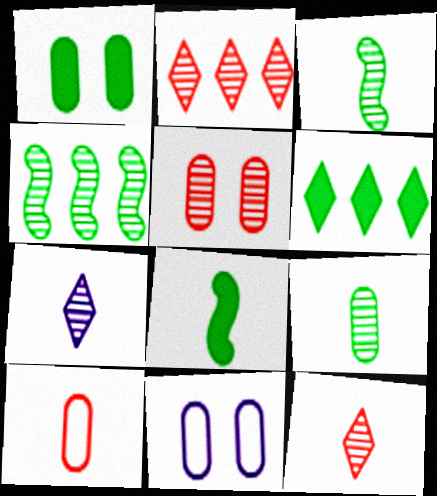[[1, 5, 11], 
[1, 6, 8], 
[2, 8, 11], 
[4, 5, 7], 
[7, 8, 10]]